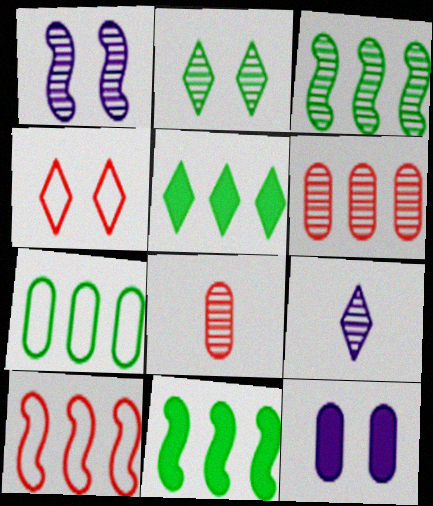[[3, 5, 7], 
[4, 5, 9], 
[7, 8, 12]]